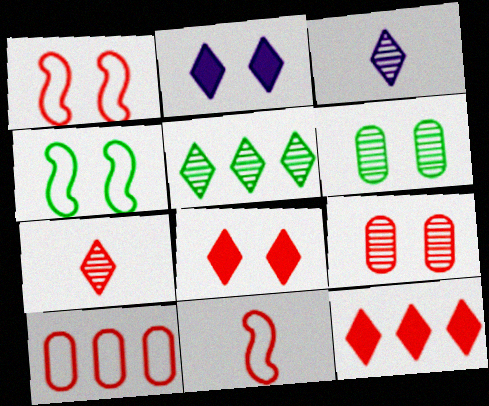[[1, 2, 6], 
[1, 8, 9], 
[2, 4, 9], 
[9, 11, 12]]